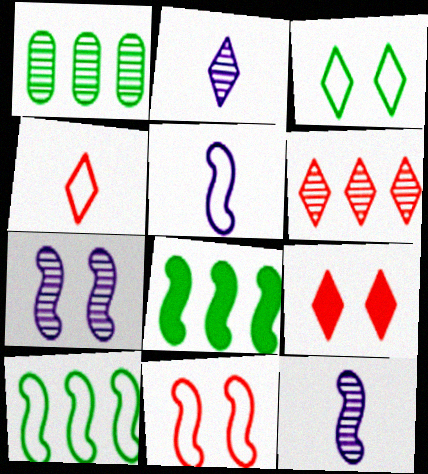[[1, 5, 9], 
[4, 6, 9], 
[5, 10, 11], 
[8, 11, 12]]